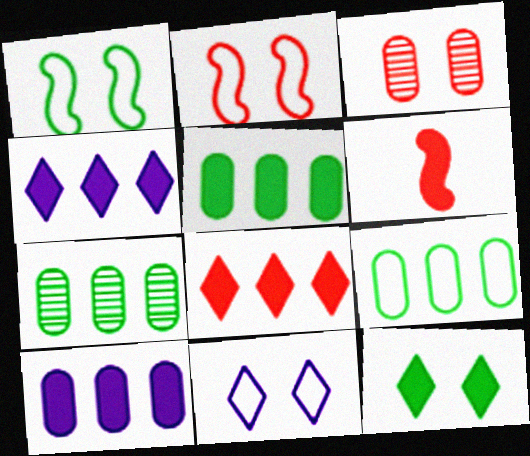[[5, 7, 9], 
[6, 7, 11], 
[6, 10, 12]]